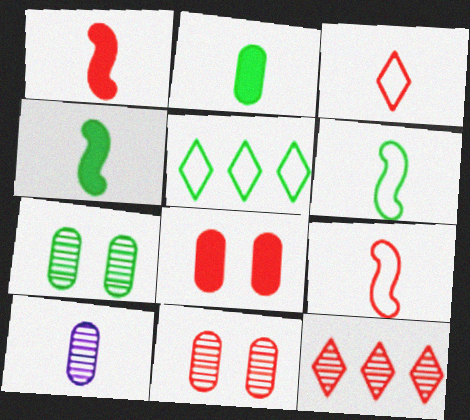[[3, 4, 10], 
[4, 5, 7], 
[8, 9, 12]]